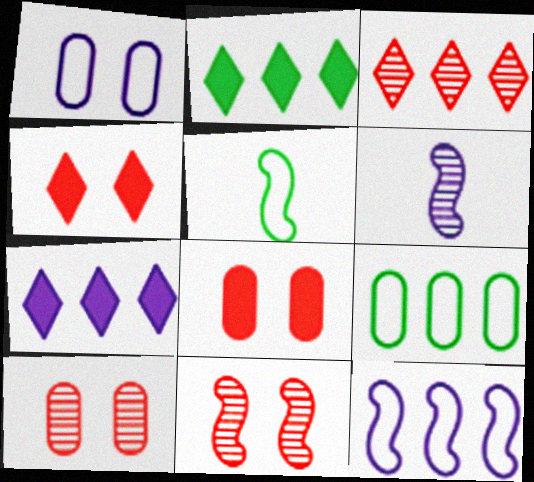[[1, 6, 7], 
[4, 6, 9], 
[5, 7, 10]]